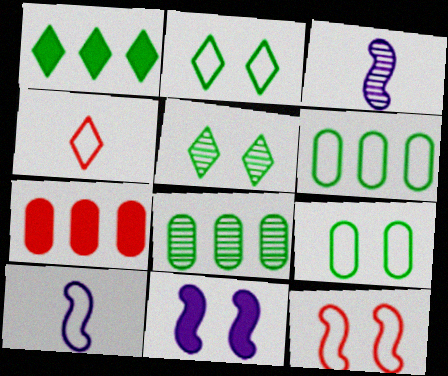[[2, 3, 7], 
[4, 8, 11], 
[5, 7, 10]]